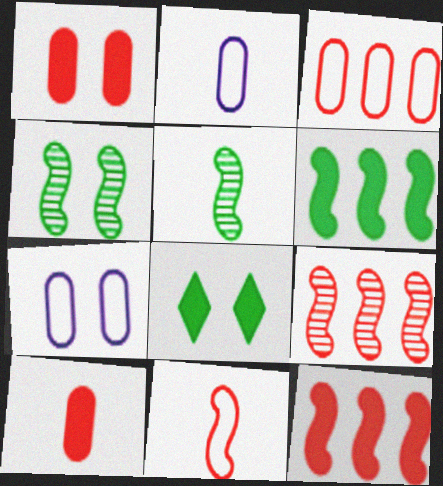[[2, 8, 9]]